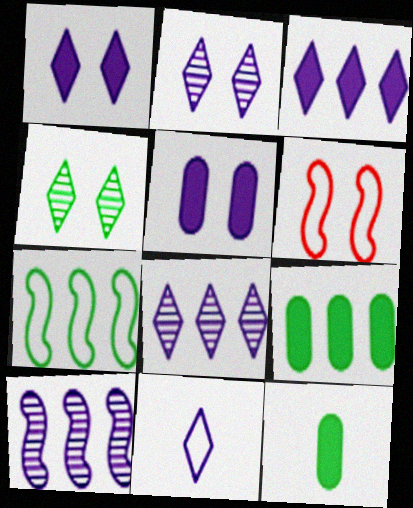[[1, 8, 11], 
[2, 3, 11], 
[4, 5, 6], 
[4, 7, 12], 
[5, 10, 11], 
[6, 8, 12]]